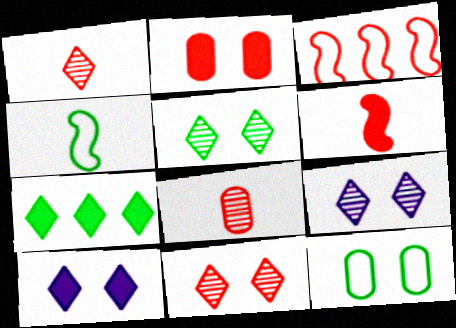[[1, 2, 3], 
[5, 9, 11]]